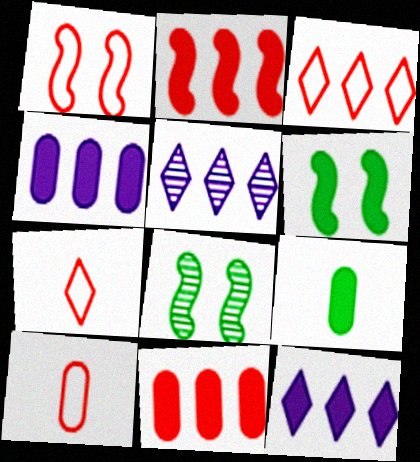[[1, 3, 10], 
[1, 5, 9], 
[4, 7, 8], 
[5, 6, 10], 
[8, 10, 12]]